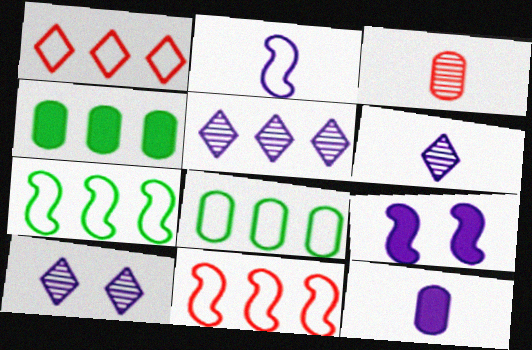[[2, 6, 12], 
[4, 5, 11], 
[5, 6, 10]]